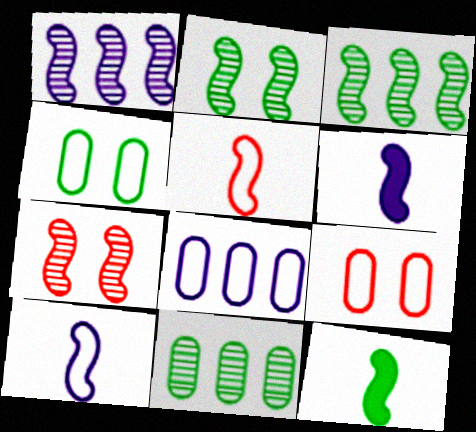[]